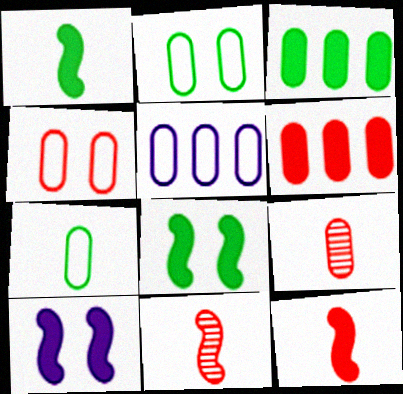[[4, 5, 7], 
[4, 6, 9]]